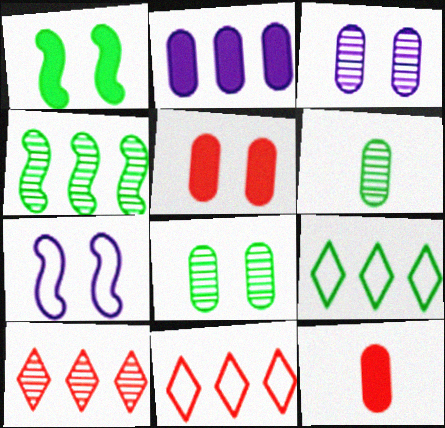[[1, 6, 9], 
[2, 4, 11]]